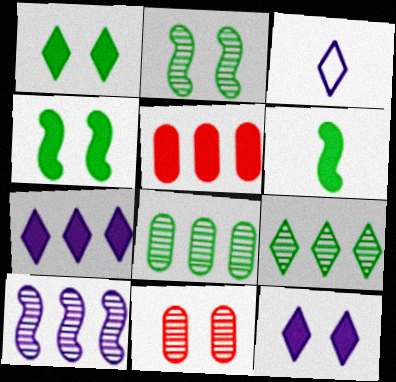[[2, 3, 5], 
[5, 6, 12]]